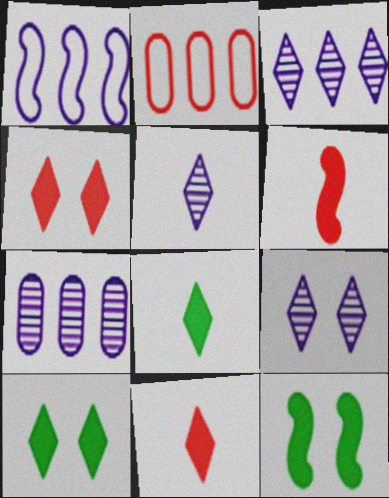[[2, 5, 12], 
[3, 5, 9]]